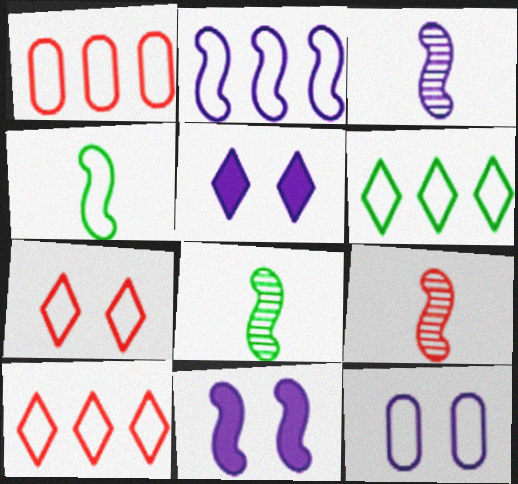[[1, 2, 6], 
[1, 5, 8], 
[2, 3, 11], 
[3, 8, 9], 
[4, 10, 12]]